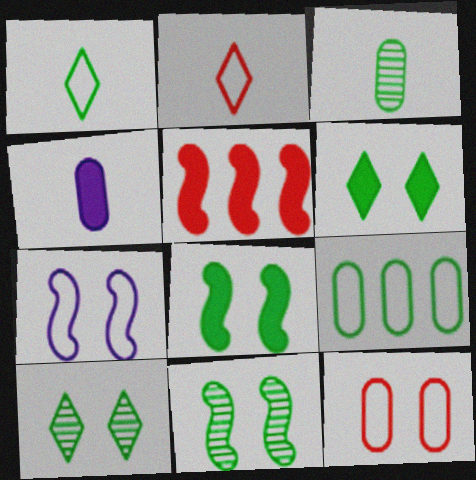[[2, 7, 9], 
[4, 5, 6]]